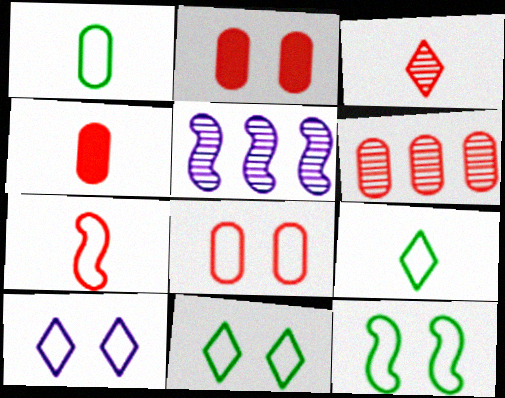[[2, 5, 9], 
[3, 4, 7], 
[4, 5, 11], 
[4, 6, 8], 
[8, 10, 12]]